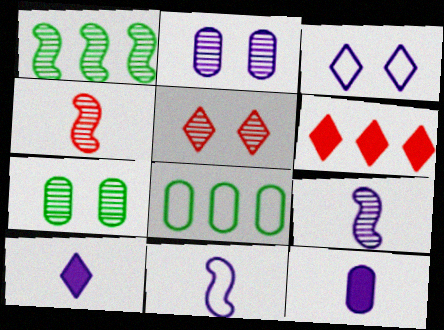[[6, 7, 11]]